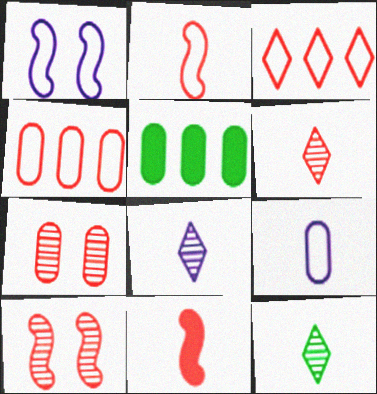[[1, 5, 6], 
[3, 7, 11], 
[5, 7, 9], 
[6, 8, 12], 
[9, 11, 12]]